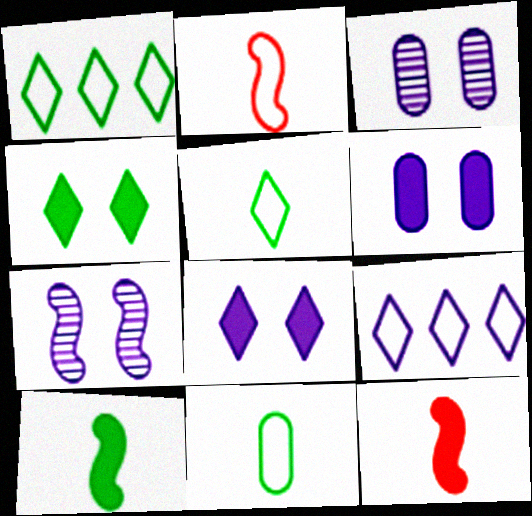[[1, 3, 12]]